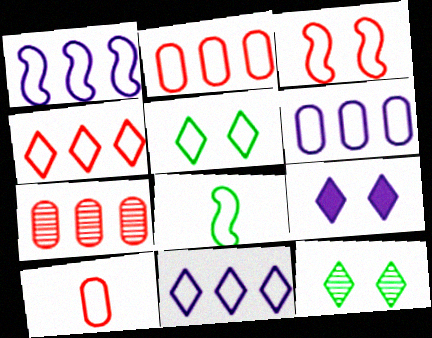[[1, 3, 8], 
[1, 5, 10], 
[1, 6, 11], 
[3, 4, 10], 
[7, 8, 9]]